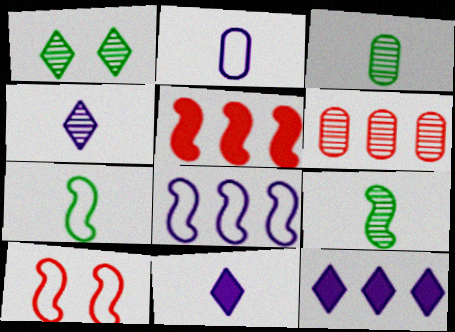[[1, 2, 5], 
[3, 10, 12], 
[7, 8, 10]]